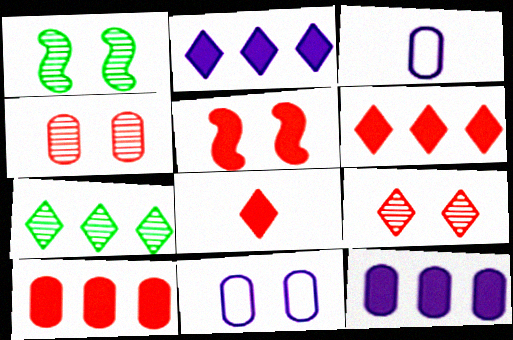[[1, 3, 6], 
[3, 5, 7], 
[5, 8, 10]]